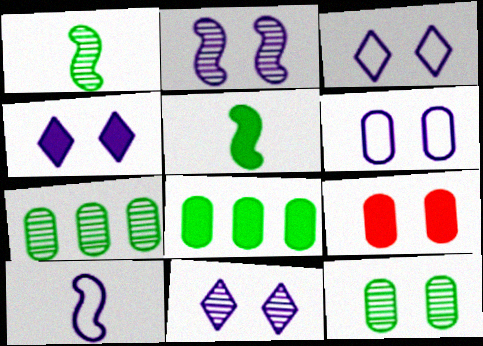[[2, 4, 6], 
[3, 4, 11], 
[6, 9, 12]]